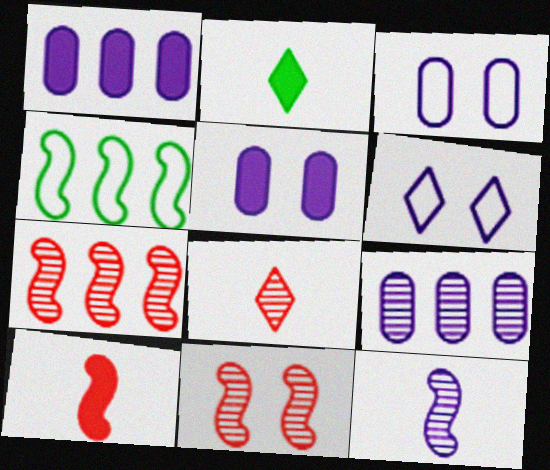[[1, 6, 12], 
[2, 3, 7], 
[4, 5, 8]]